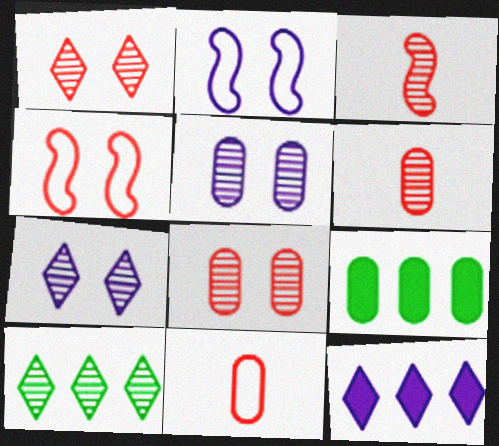[[3, 5, 10], 
[5, 9, 11]]